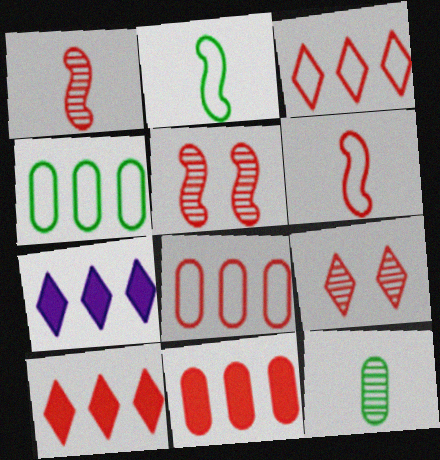[[6, 9, 11]]